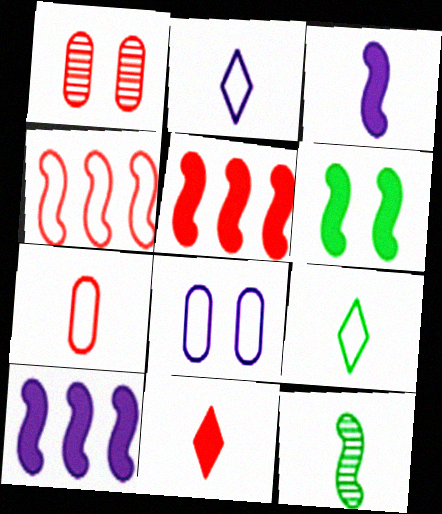[[1, 4, 11], 
[1, 9, 10], 
[3, 5, 6], 
[4, 8, 9]]